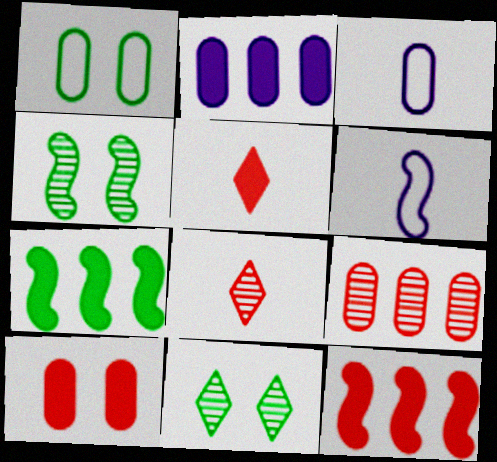[[3, 11, 12], 
[4, 6, 12], 
[5, 10, 12]]